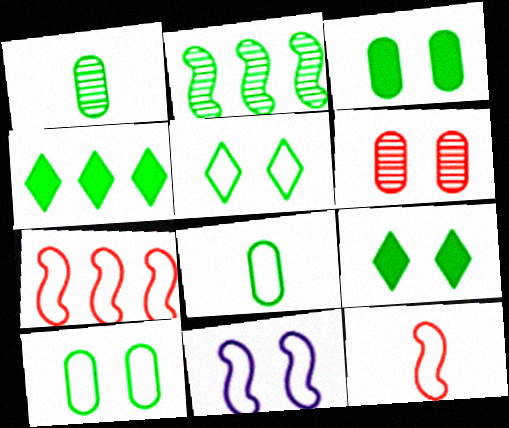[[2, 8, 9], 
[6, 9, 11]]